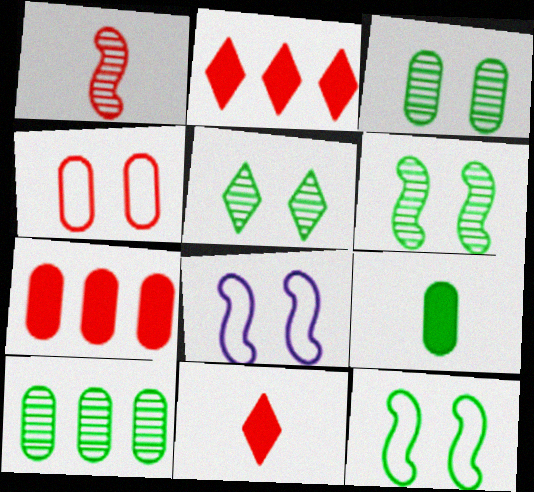[[1, 2, 4], 
[3, 5, 6], 
[8, 10, 11]]